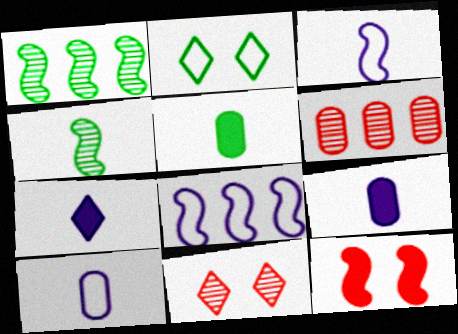[[1, 2, 5], 
[1, 3, 12], 
[4, 8, 12], 
[5, 8, 11]]